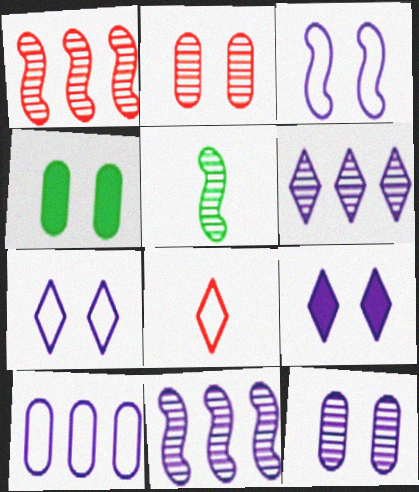[[2, 5, 6], 
[3, 9, 12], 
[4, 8, 11]]